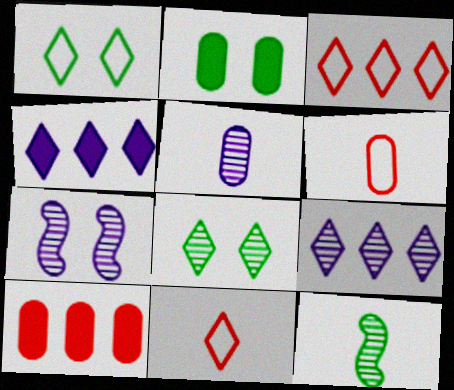[[4, 8, 11], 
[5, 7, 9]]